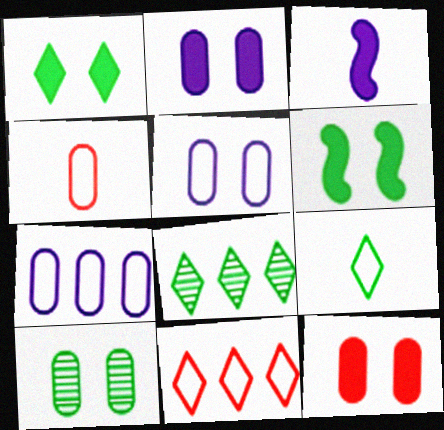[[1, 8, 9], 
[3, 10, 11], 
[5, 10, 12]]